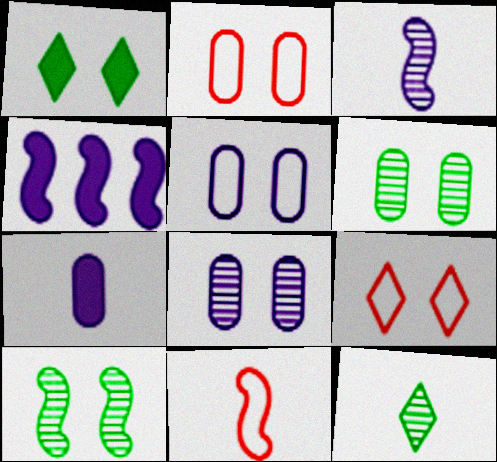[[2, 4, 12], 
[4, 10, 11], 
[7, 11, 12]]